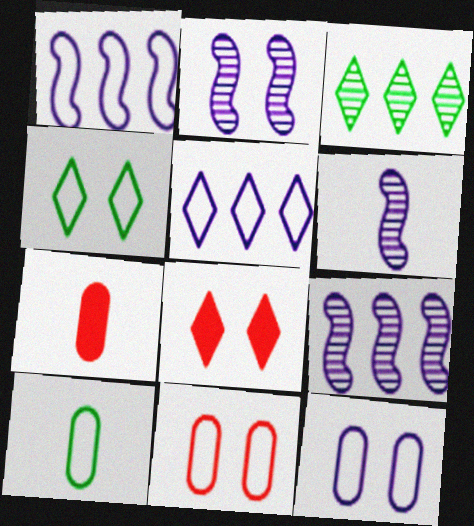[[2, 6, 9], 
[4, 7, 9], 
[8, 9, 10]]